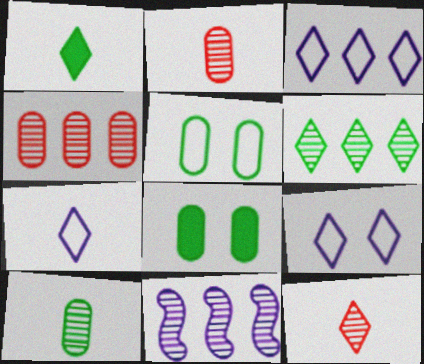[[1, 7, 12], 
[3, 7, 9], 
[4, 6, 11]]